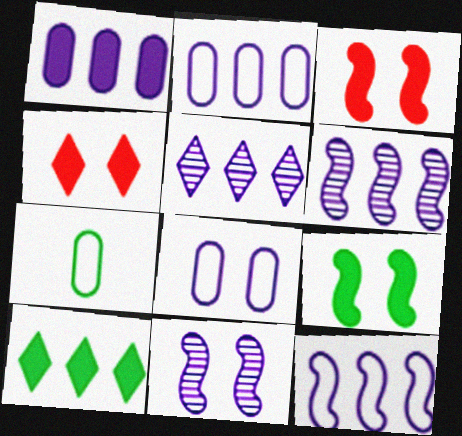[[1, 5, 12], 
[3, 5, 7], 
[4, 6, 7]]